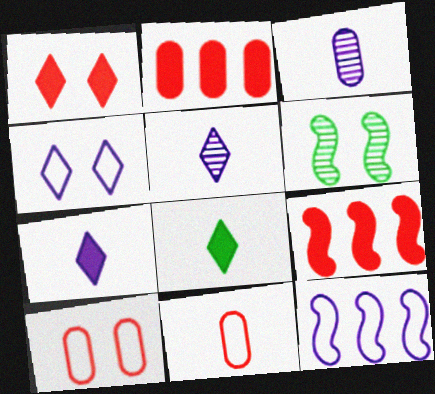[]